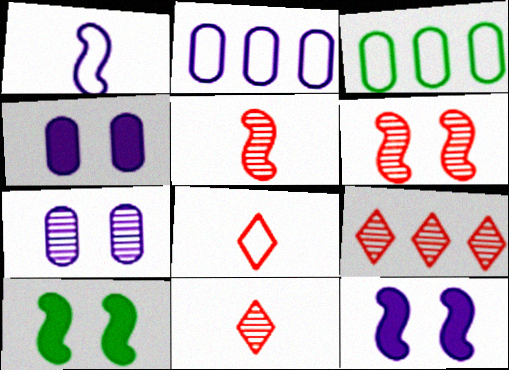[[2, 10, 11], 
[3, 11, 12]]